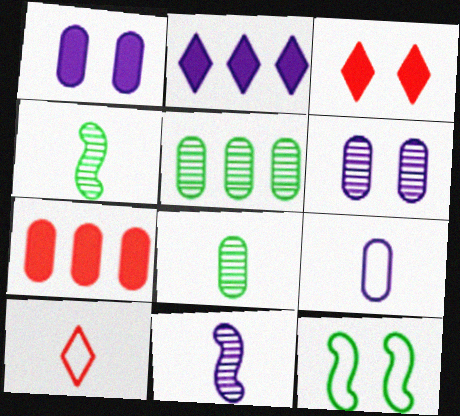[[3, 6, 12]]